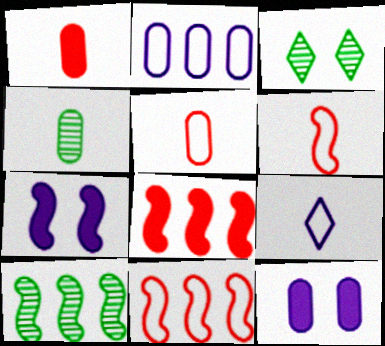[[3, 4, 10], 
[6, 7, 10]]